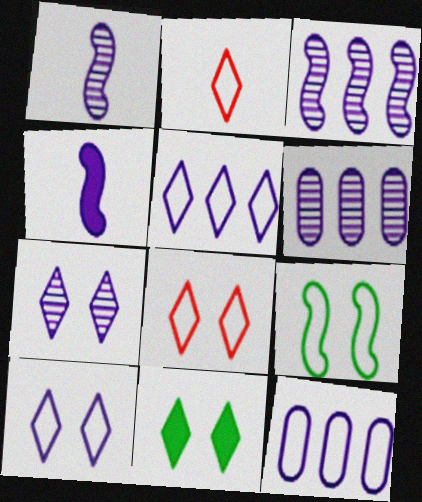[[1, 6, 7], 
[2, 9, 12], 
[4, 6, 10], 
[4, 7, 12], 
[7, 8, 11]]